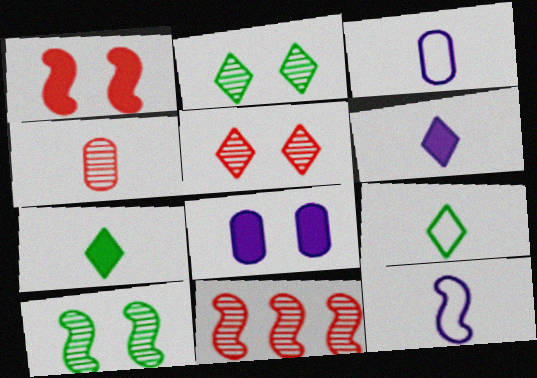[[4, 5, 11], 
[4, 7, 12], 
[8, 9, 11]]